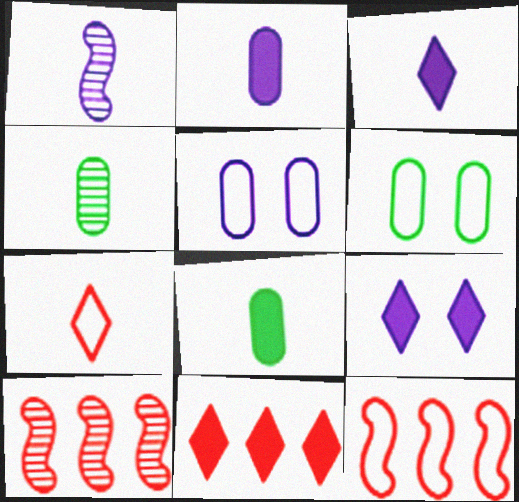[[1, 6, 11], 
[1, 7, 8], 
[3, 6, 10], 
[4, 9, 12]]